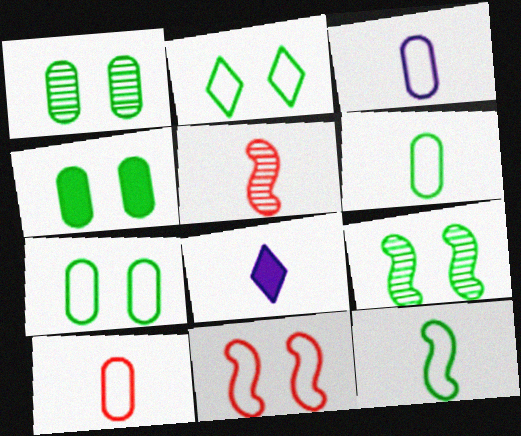[[1, 4, 7], 
[2, 4, 9], 
[3, 6, 10], 
[5, 6, 8]]